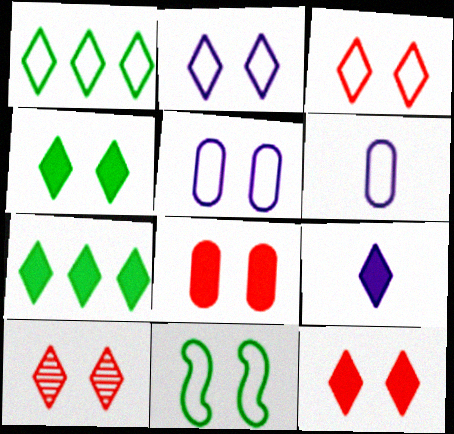[[1, 9, 10], 
[2, 4, 10], 
[3, 5, 11], 
[3, 10, 12], 
[7, 9, 12]]